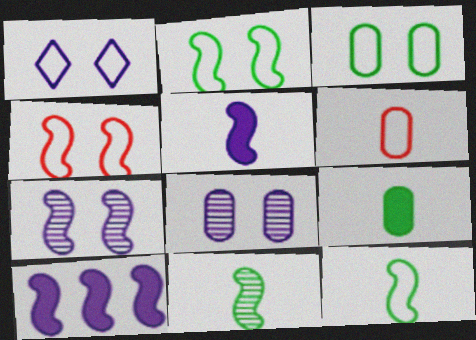[[1, 3, 4], 
[4, 10, 11]]